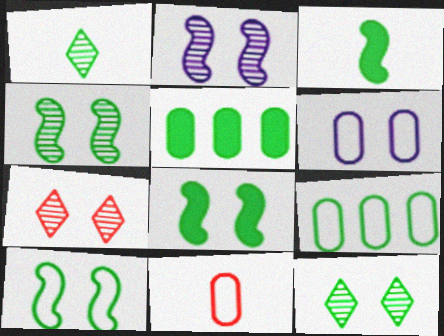[[1, 5, 10], 
[1, 8, 9], 
[3, 9, 12], 
[4, 8, 10], 
[6, 7, 8], 
[6, 9, 11]]